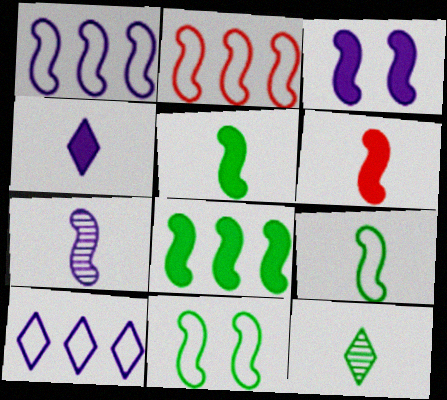[[1, 3, 7], 
[3, 6, 8], 
[6, 7, 9]]